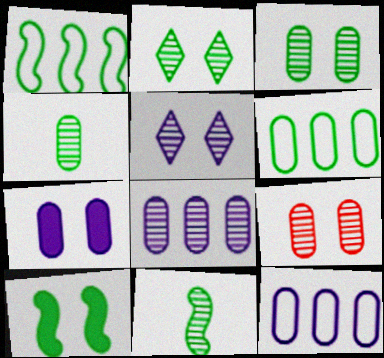[[1, 10, 11], 
[4, 8, 9]]